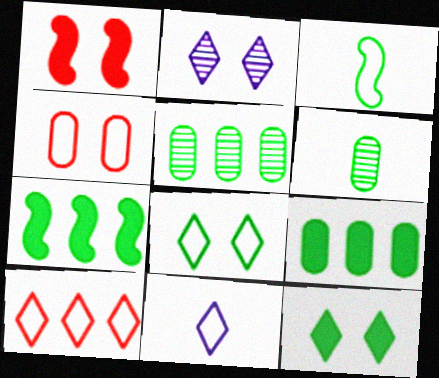[[1, 5, 11], 
[3, 5, 12], 
[6, 7, 8], 
[8, 10, 11]]